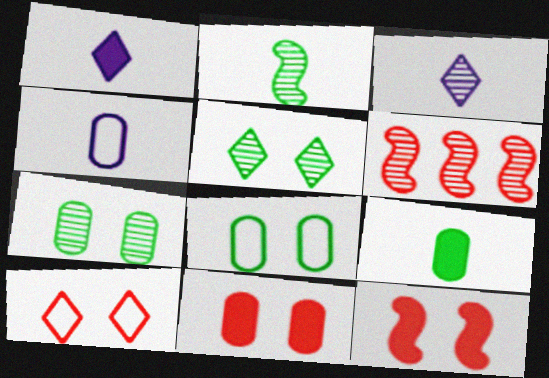[[1, 6, 8], 
[3, 6, 7]]